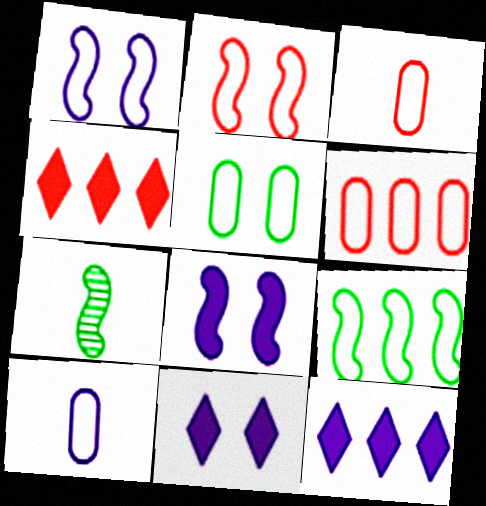[[5, 6, 10], 
[6, 7, 11]]